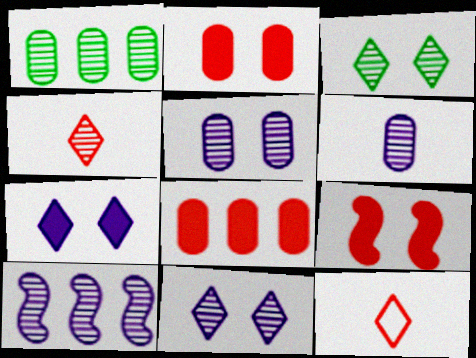[[6, 10, 11]]